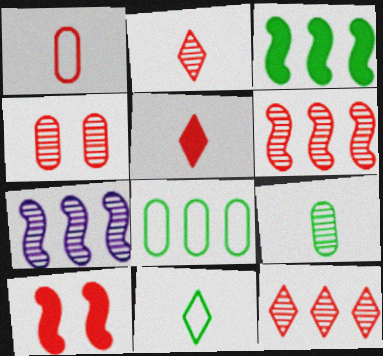[[1, 10, 12], 
[2, 4, 6]]